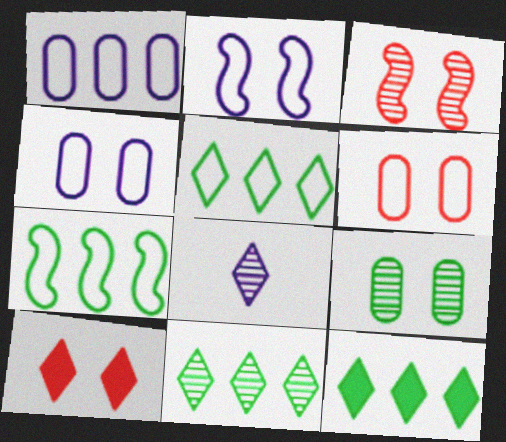[[2, 9, 10], 
[3, 6, 10], 
[5, 8, 10], 
[5, 11, 12]]